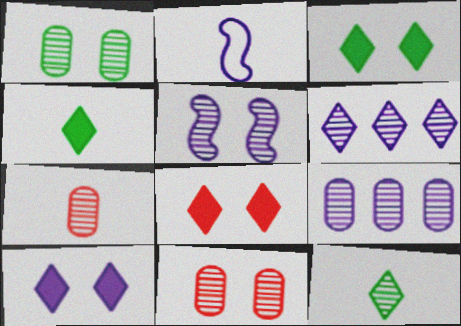[[1, 7, 9], 
[2, 4, 7], 
[2, 9, 10], 
[3, 8, 10]]